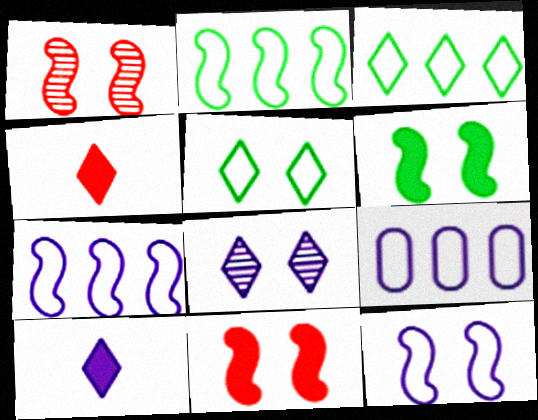[[1, 6, 12], 
[3, 4, 8]]